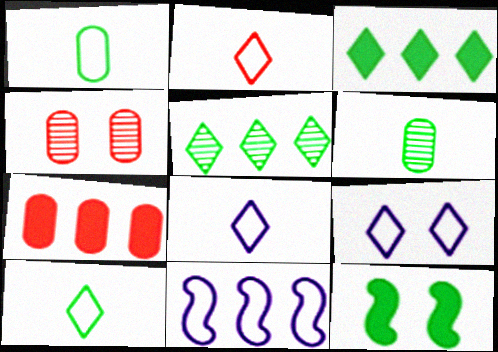[[1, 5, 12], 
[2, 8, 10], 
[4, 9, 12], 
[5, 7, 11]]